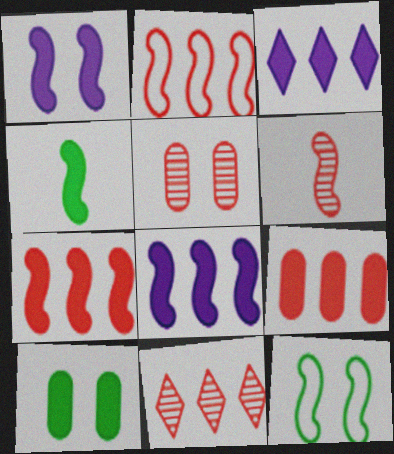[[1, 4, 7], 
[2, 9, 11], 
[5, 6, 11], 
[6, 8, 12]]